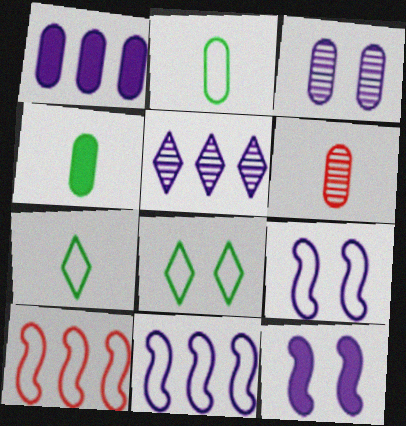[[1, 5, 11]]